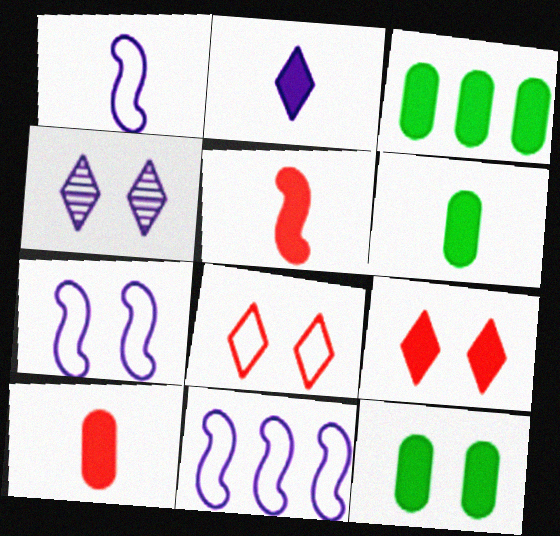[[1, 7, 11], 
[2, 5, 6], 
[3, 6, 12]]